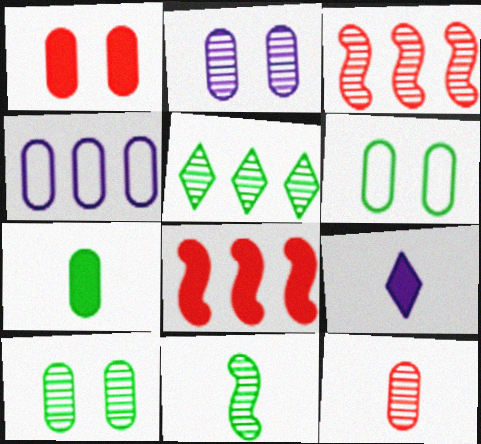[[1, 2, 6], 
[3, 6, 9], 
[4, 5, 8], 
[5, 10, 11]]